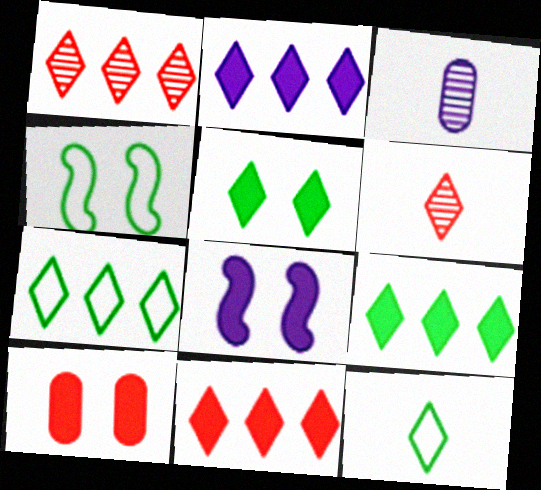[[1, 2, 7], 
[2, 9, 11], 
[3, 4, 11], 
[5, 8, 10]]